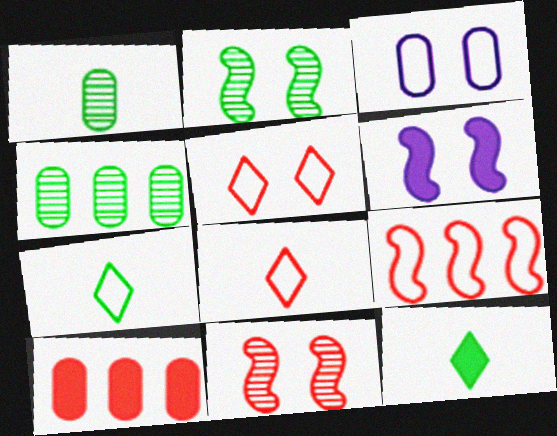[[1, 3, 10], 
[3, 7, 9], 
[4, 6, 8], 
[6, 10, 12], 
[8, 10, 11]]